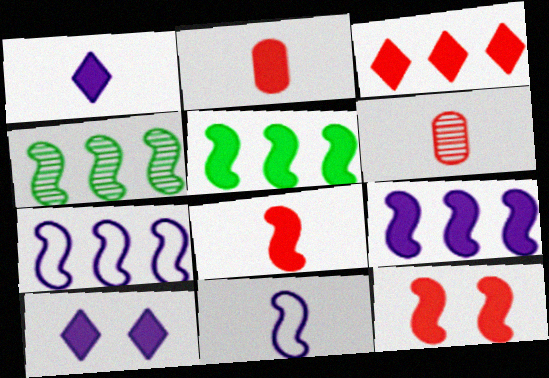[[2, 3, 12], 
[2, 5, 10], 
[4, 11, 12]]